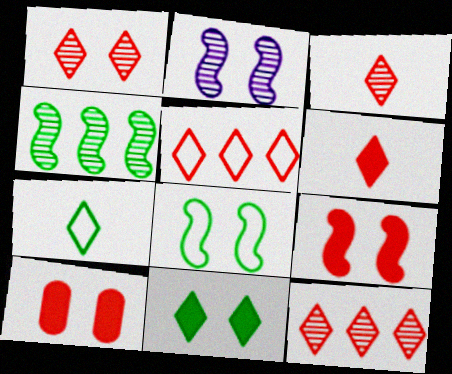[[1, 3, 12], 
[1, 5, 6], 
[2, 8, 9]]